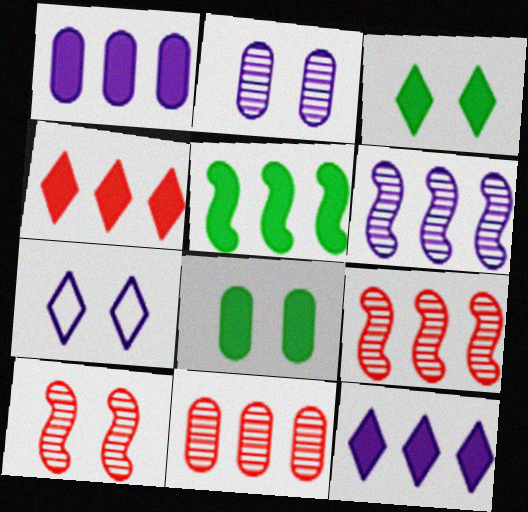[[1, 4, 5], 
[7, 8, 10]]